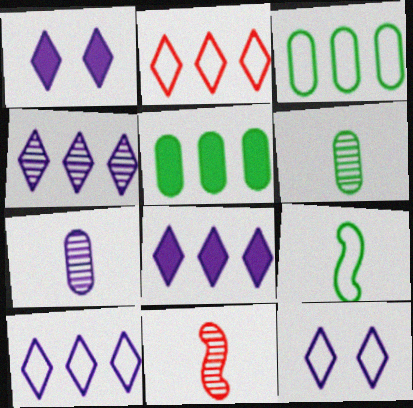[[1, 3, 11], 
[4, 8, 10], 
[5, 11, 12]]